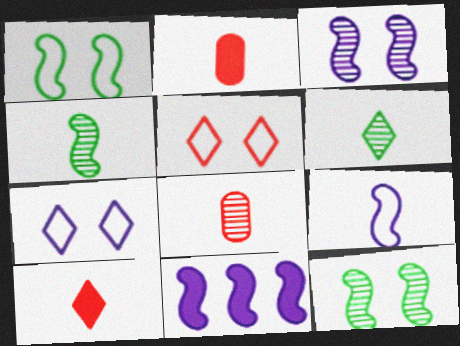[[2, 6, 9], 
[3, 9, 11]]